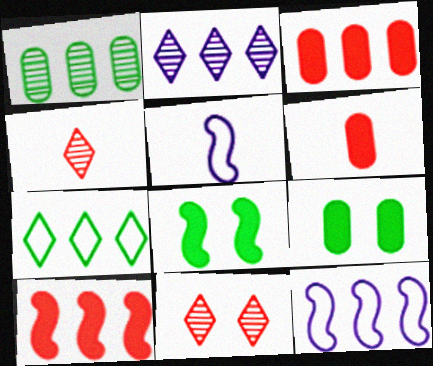[[4, 9, 12]]